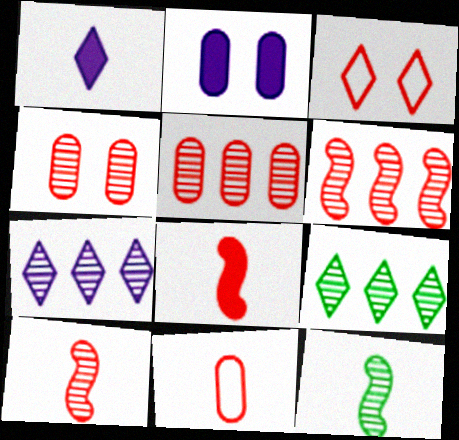[[1, 3, 9], 
[1, 11, 12], 
[3, 5, 8], 
[4, 7, 12]]